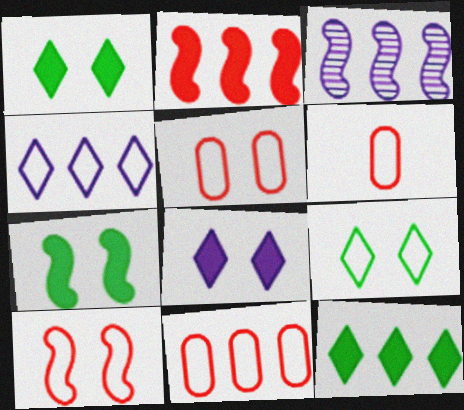[[1, 3, 6], 
[3, 11, 12], 
[5, 6, 11]]